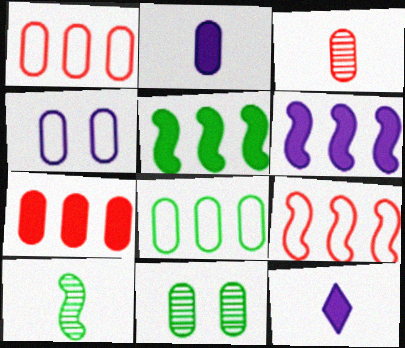[[1, 2, 11], 
[9, 11, 12]]